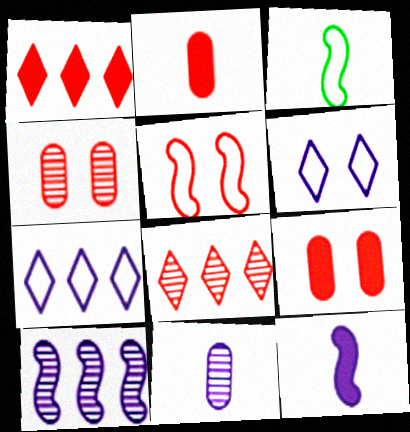[[2, 5, 8]]